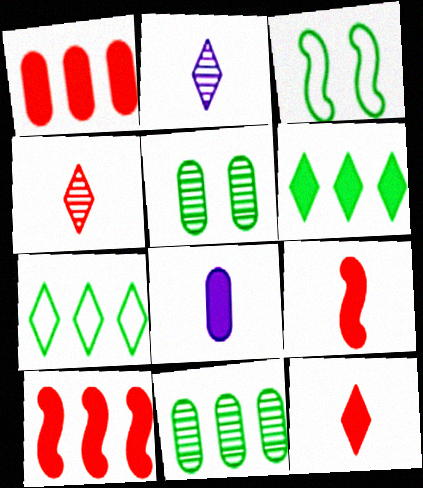[[1, 2, 3]]